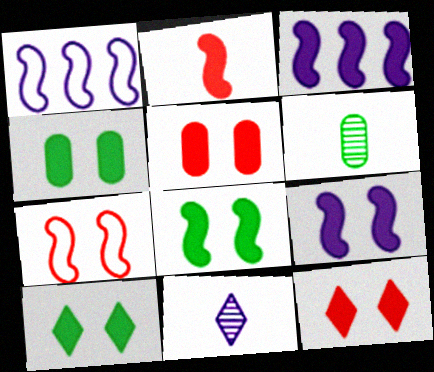[[1, 6, 12], 
[2, 3, 8], 
[4, 8, 10], 
[4, 9, 12], 
[5, 9, 10]]